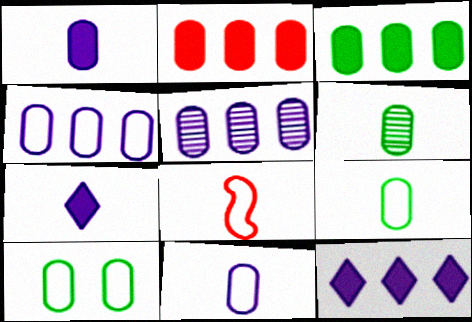[[3, 6, 10], 
[6, 7, 8]]